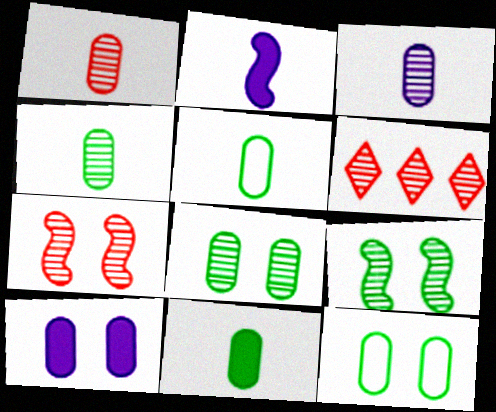[[1, 3, 4], 
[1, 6, 7], 
[2, 6, 12], 
[3, 6, 9], 
[4, 5, 11]]